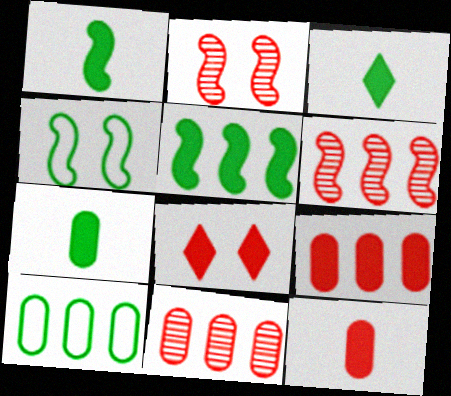[[1, 3, 7]]